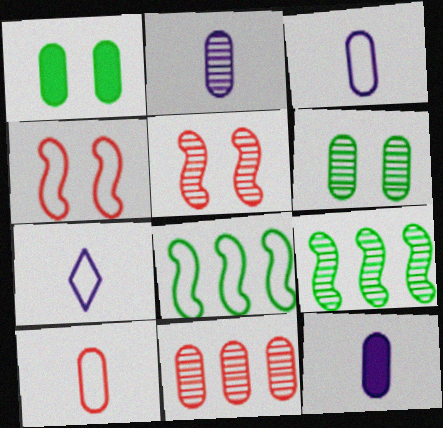[[1, 3, 11], 
[2, 3, 12], 
[2, 6, 11]]